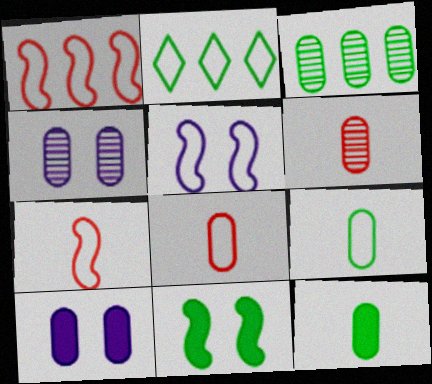[[2, 5, 8], 
[3, 4, 6], 
[3, 8, 10]]